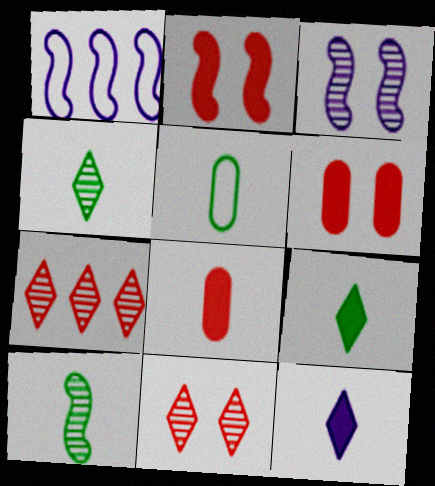[[1, 2, 10], 
[1, 4, 6], 
[5, 9, 10]]